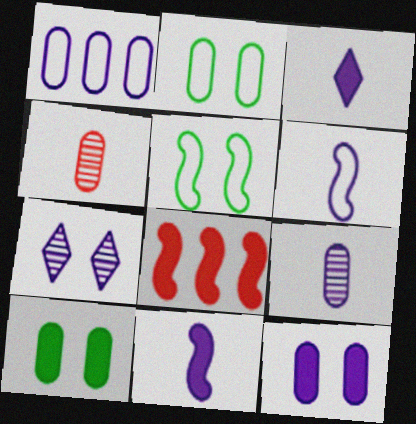[[1, 4, 10], 
[1, 7, 11], 
[1, 9, 12], 
[3, 6, 9], 
[3, 8, 10]]